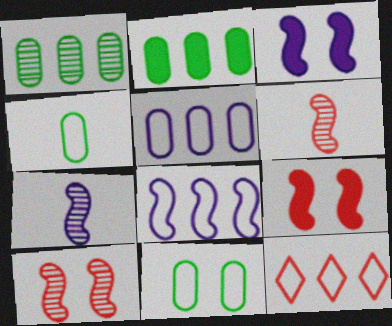[[3, 7, 8]]